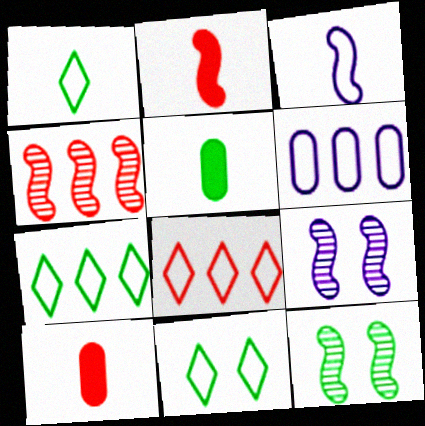[[1, 7, 11], 
[5, 7, 12], 
[5, 8, 9], 
[7, 9, 10]]